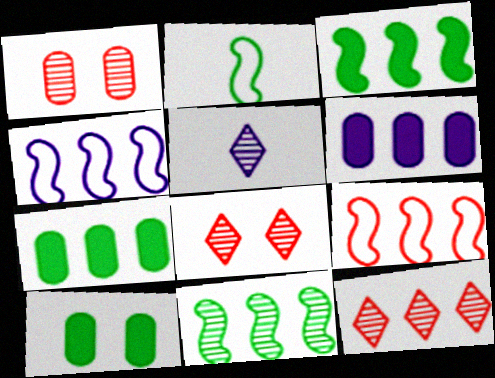[[1, 5, 11], 
[2, 6, 8], 
[4, 7, 12], 
[5, 9, 10]]